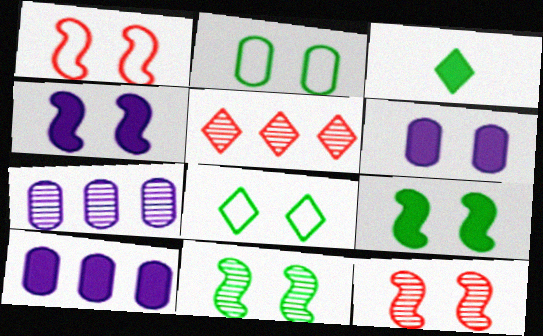[[1, 3, 7], 
[1, 4, 11], 
[6, 8, 12]]